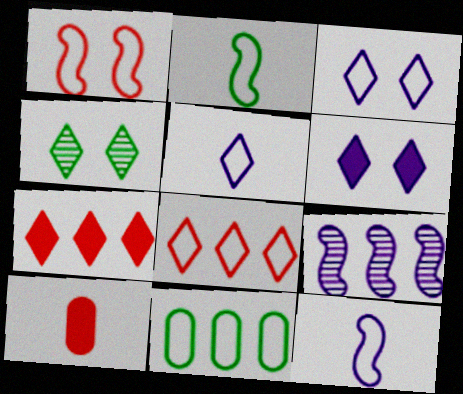[[1, 5, 11], 
[4, 5, 7], 
[7, 9, 11]]